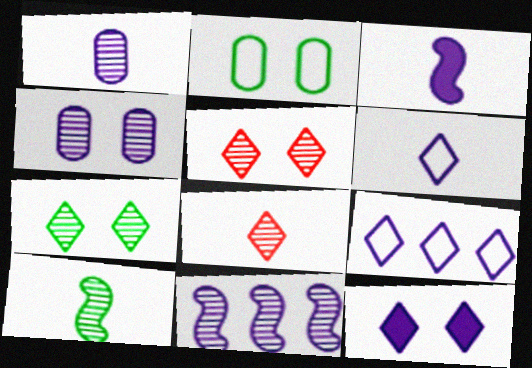[[1, 3, 6], 
[1, 8, 10], 
[3, 4, 9]]